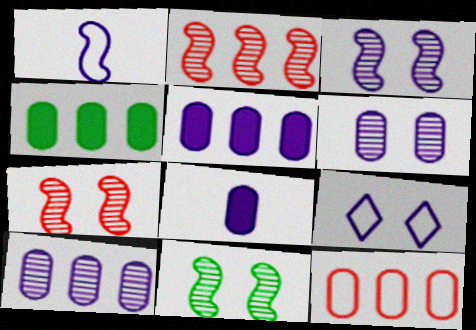[[3, 7, 11], 
[4, 10, 12]]